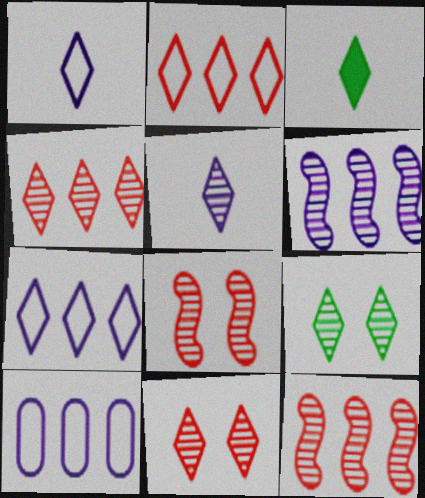[[3, 7, 11], 
[3, 8, 10], 
[4, 5, 9]]